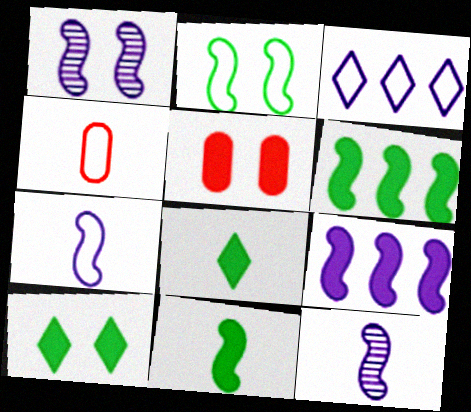[[1, 7, 9], 
[2, 3, 4], 
[4, 8, 12], 
[5, 8, 9]]